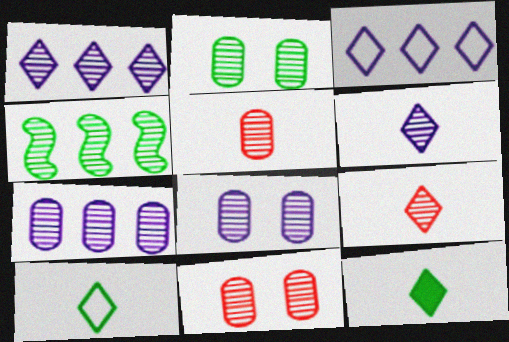[[2, 5, 7], 
[2, 8, 11], 
[4, 6, 11], 
[4, 8, 9]]